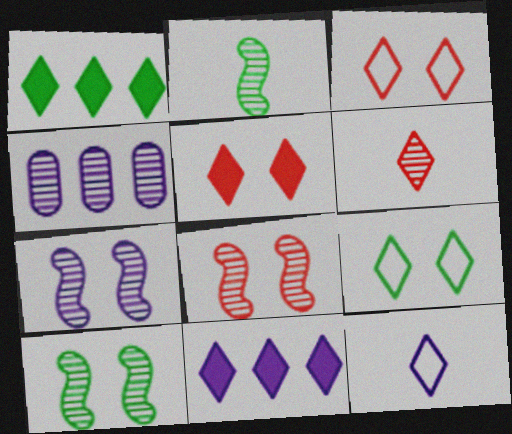[[4, 6, 10], 
[6, 9, 11], 
[7, 8, 10]]